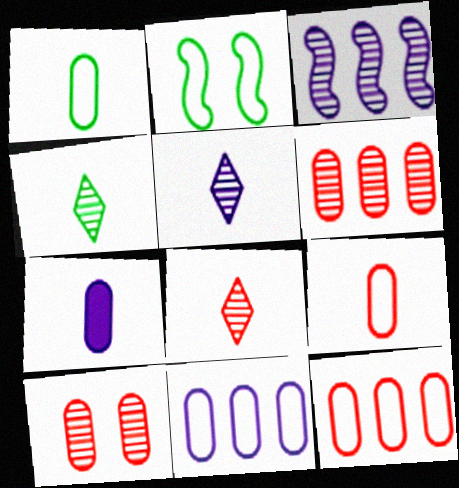[[3, 4, 10], 
[4, 5, 8]]